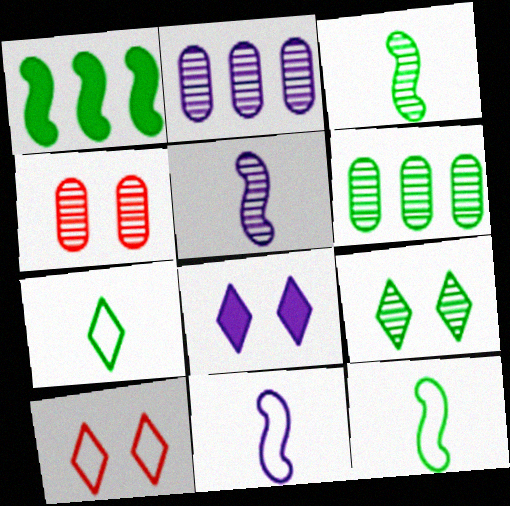[[2, 8, 11], 
[3, 6, 9], 
[8, 9, 10]]